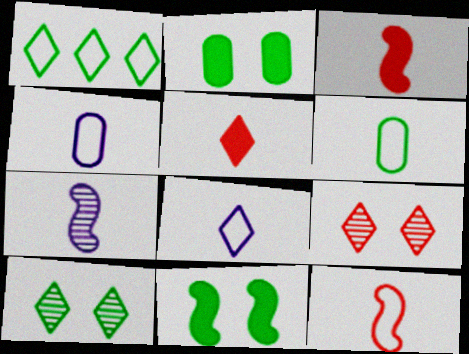[[5, 6, 7], 
[6, 8, 12]]